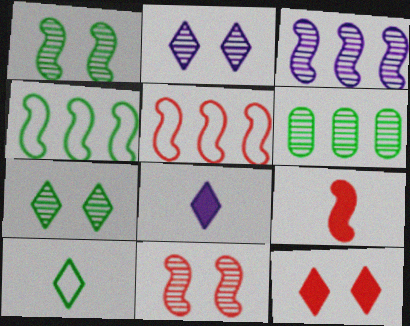[[5, 9, 11]]